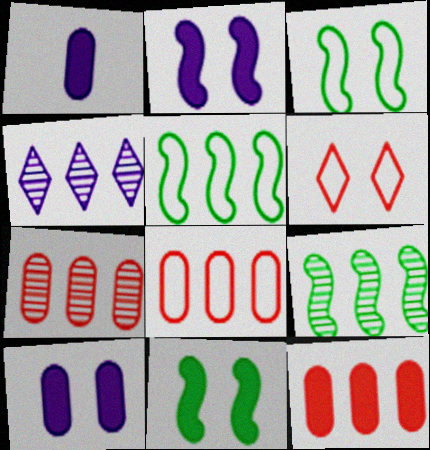[[1, 6, 9], 
[4, 5, 12], 
[4, 7, 9], 
[7, 8, 12]]